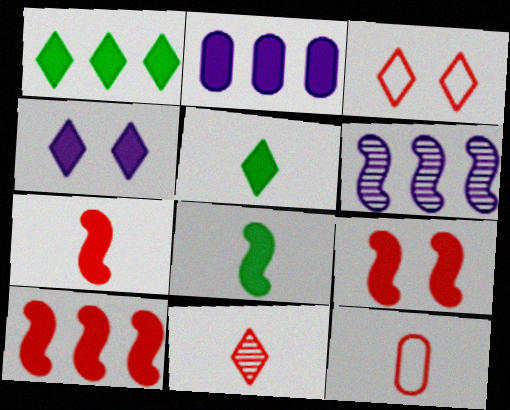[[1, 2, 10], 
[2, 5, 9], 
[7, 9, 10], 
[7, 11, 12]]